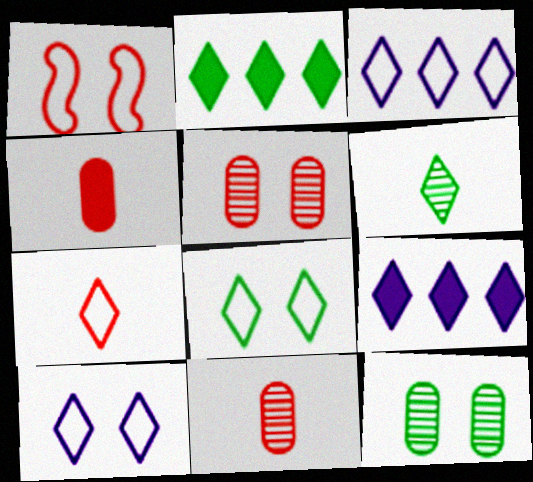[[2, 6, 8], 
[3, 7, 8]]